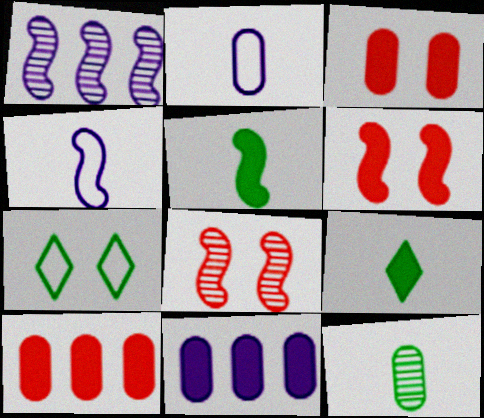[[6, 9, 11]]